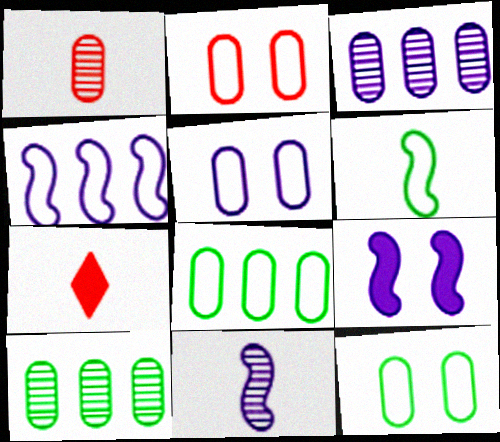[[2, 5, 12], 
[4, 9, 11]]